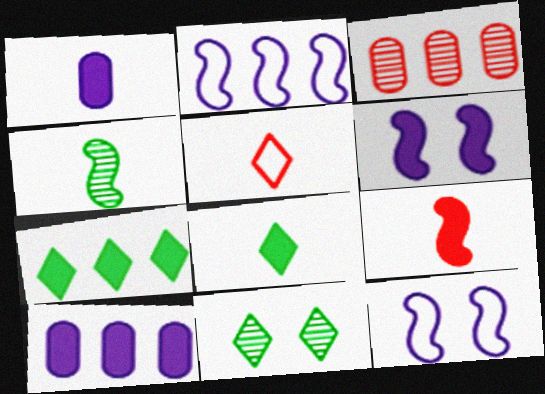[[1, 4, 5], 
[1, 8, 9], 
[2, 3, 7], 
[3, 8, 12]]